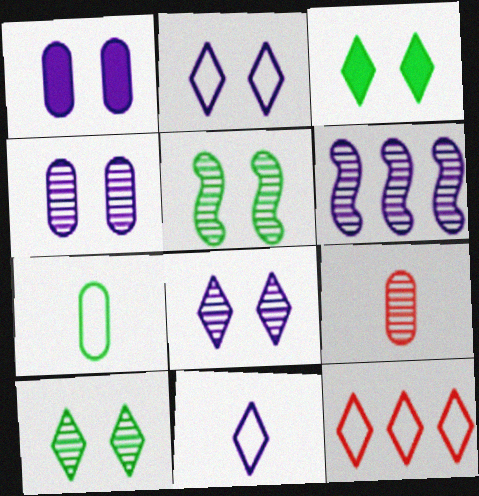[[1, 6, 11], 
[6, 9, 10]]